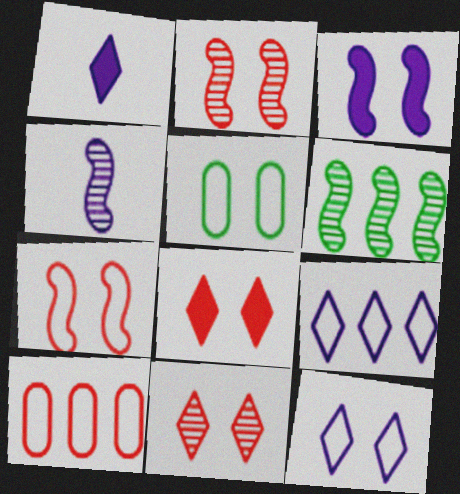[[2, 4, 6], 
[3, 5, 11], 
[5, 7, 12]]